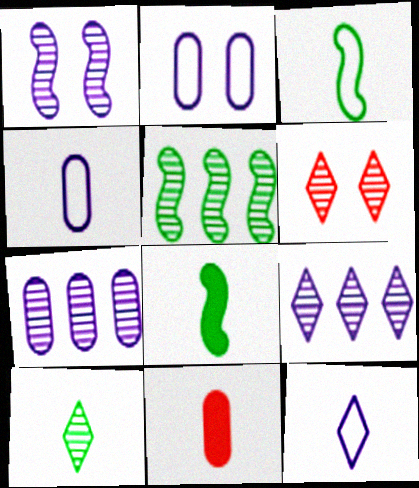[[6, 9, 10]]